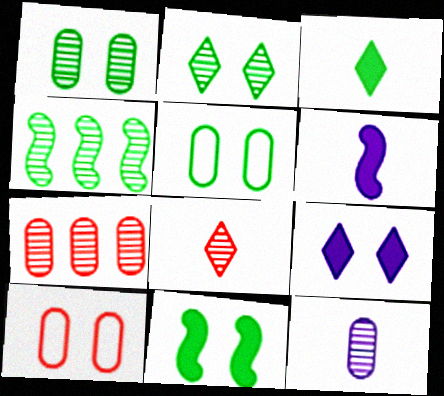[[1, 7, 12], 
[2, 5, 11], 
[3, 4, 5]]